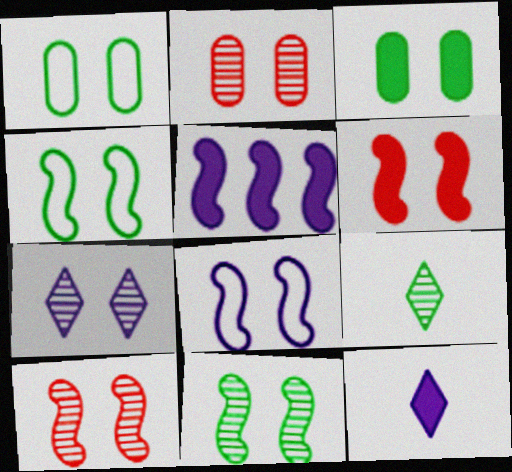[[1, 6, 7], 
[2, 7, 11], 
[6, 8, 11]]